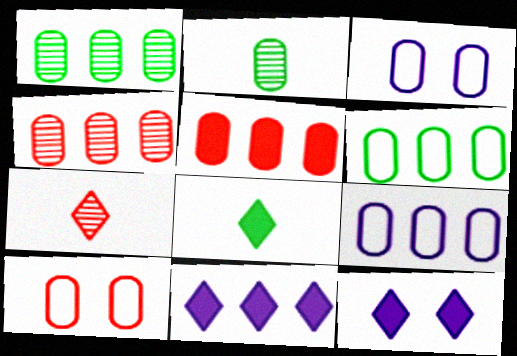[[1, 5, 9], 
[2, 3, 5]]